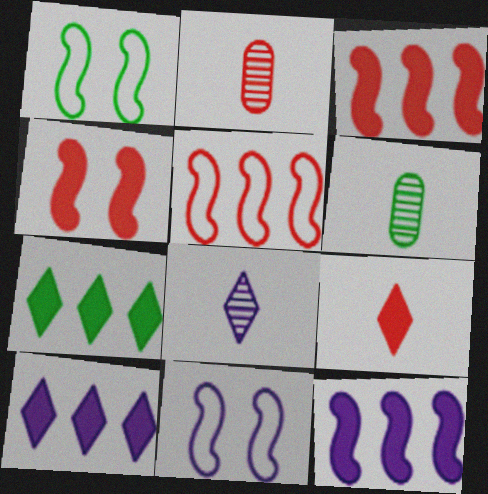[[1, 2, 10], 
[1, 6, 7], 
[2, 7, 11]]